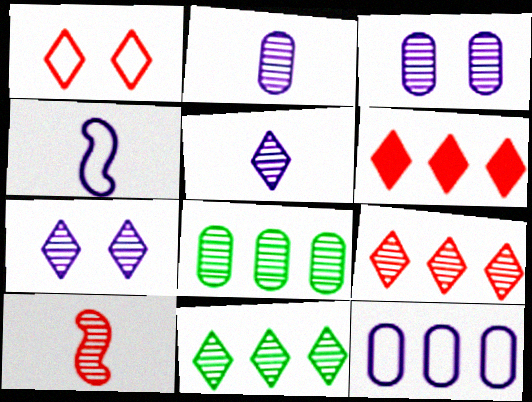[[3, 10, 11], 
[7, 8, 10]]